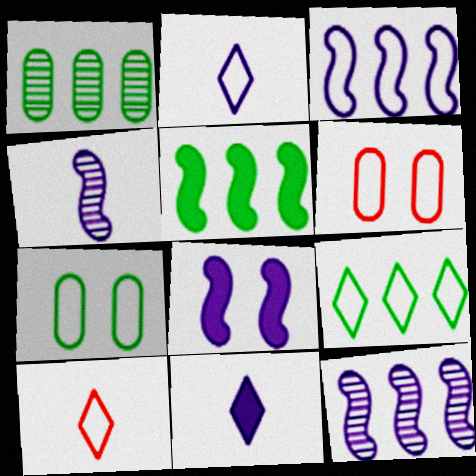[[1, 5, 9], 
[1, 8, 10], 
[3, 4, 8], 
[3, 7, 10]]